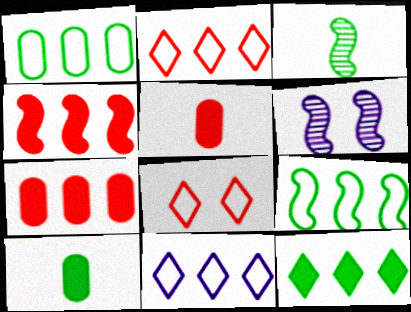[[2, 6, 10]]